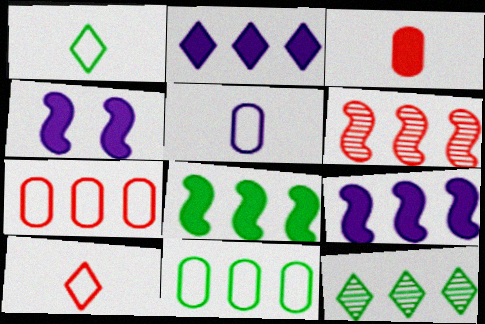[[2, 6, 11], 
[7, 9, 12], 
[8, 11, 12]]